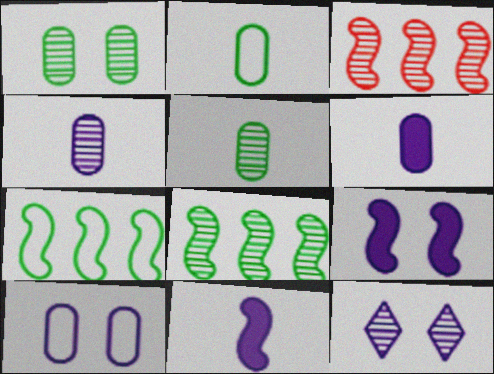[[3, 5, 12], 
[9, 10, 12]]